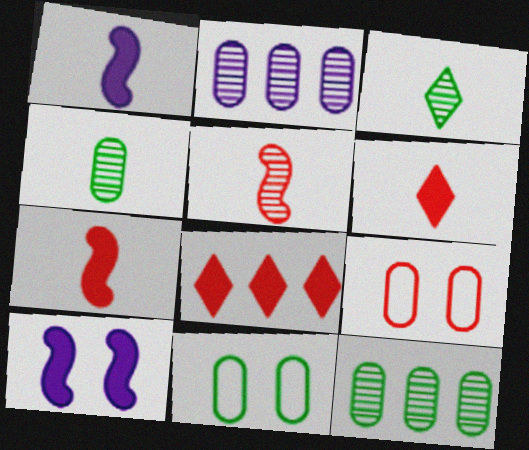[[5, 8, 9]]